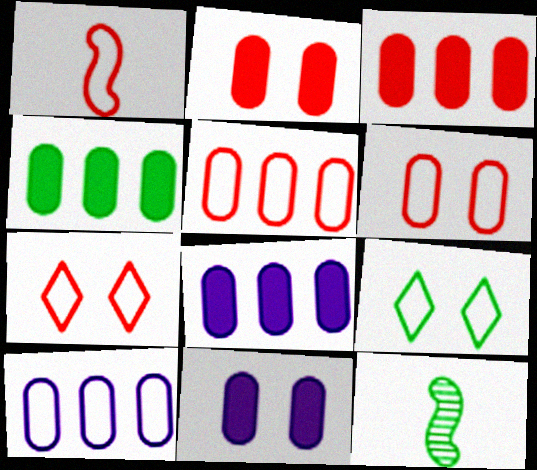[[1, 5, 7], 
[1, 9, 10], 
[3, 4, 8], 
[4, 9, 12], 
[7, 8, 12]]